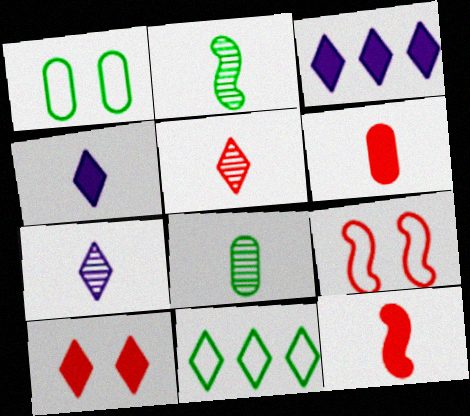[[3, 8, 9], 
[7, 10, 11]]